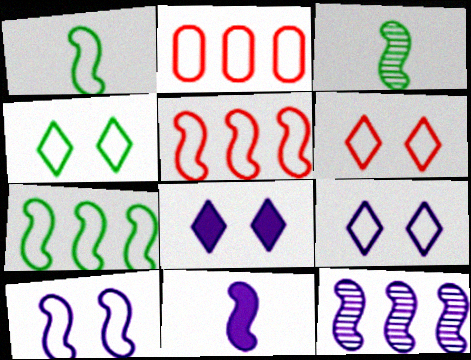[[1, 2, 9], 
[1, 5, 10], 
[2, 3, 8], 
[4, 6, 9], 
[10, 11, 12]]